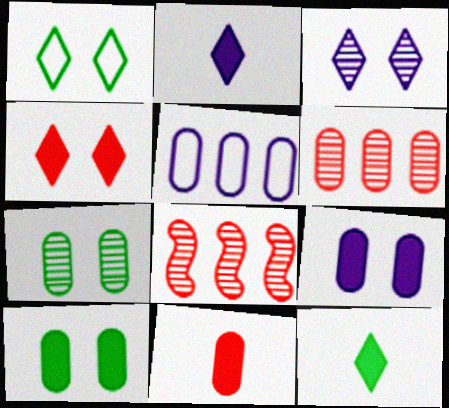[[1, 3, 4], 
[5, 7, 11]]